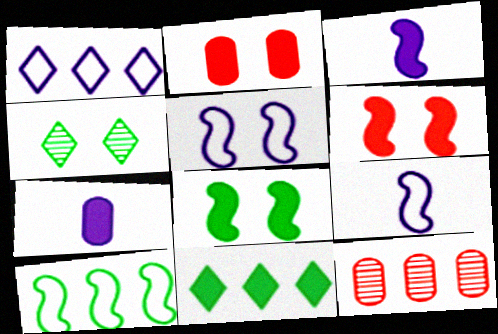[[2, 3, 11], 
[2, 4, 5], 
[6, 7, 11]]